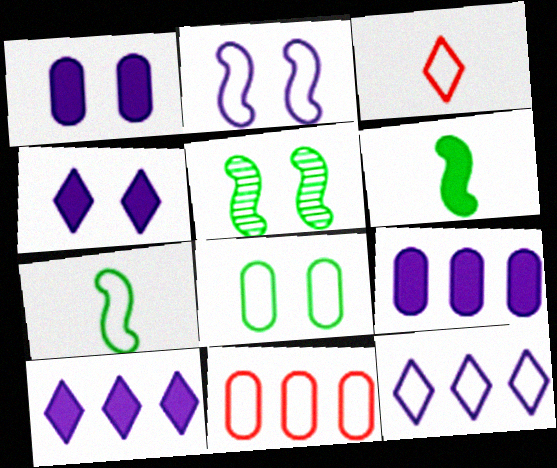[[3, 5, 9]]